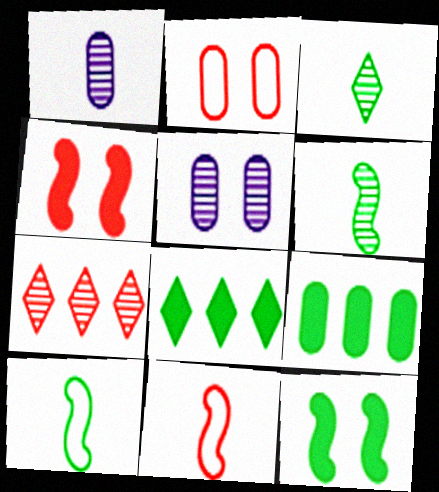[[1, 2, 9], 
[5, 6, 7], 
[5, 8, 11]]